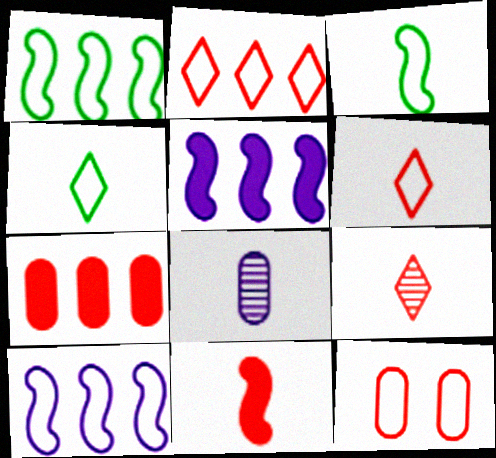[[4, 8, 11], 
[4, 10, 12]]